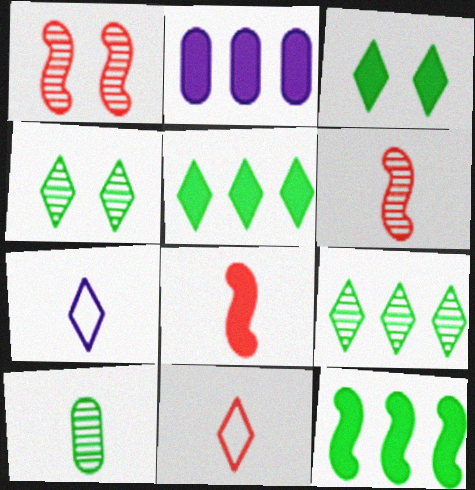[[2, 3, 8], 
[7, 8, 10]]